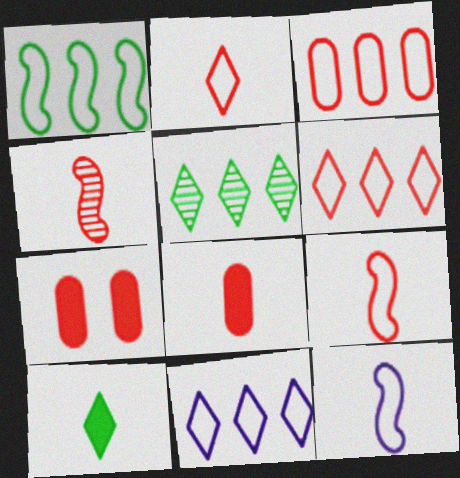[[1, 3, 11], 
[2, 4, 8], 
[4, 6, 7], 
[5, 7, 12]]